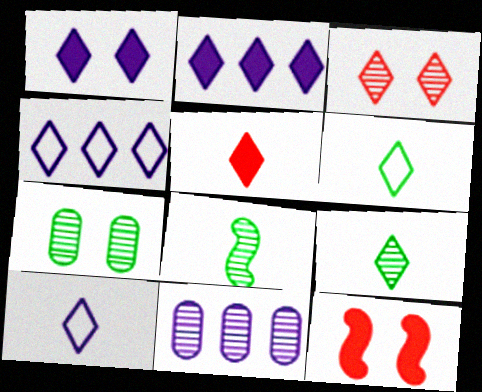[[2, 3, 6], 
[3, 8, 11], 
[5, 9, 10], 
[6, 11, 12]]